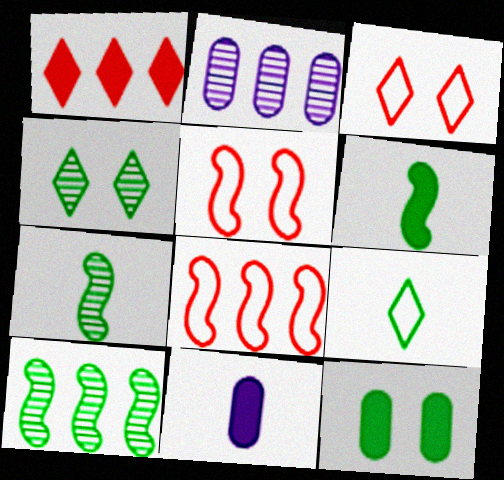[[2, 3, 6], 
[3, 10, 11], 
[4, 8, 11], 
[9, 10, 12]]